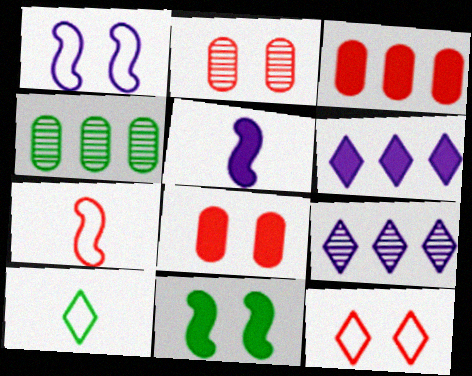[[4, 5, 12], 
[4, 10, 11]]